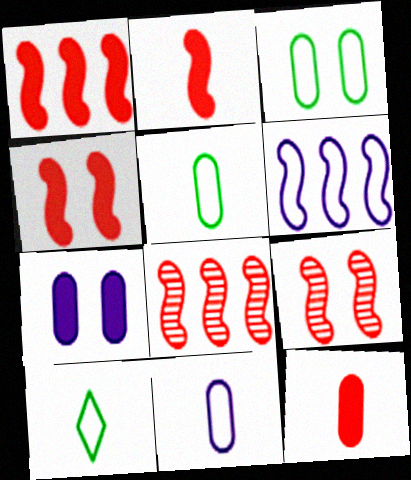[[1, 2, 4], 
[7, 8, 10]]